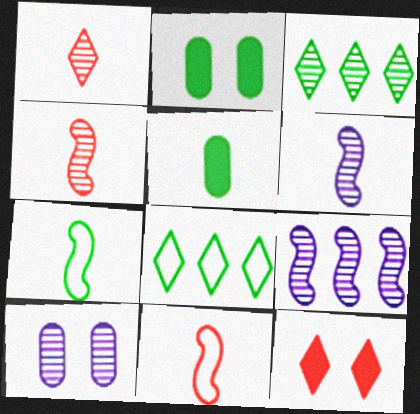[[2, 3, 7], 
[3, 4, 10]]